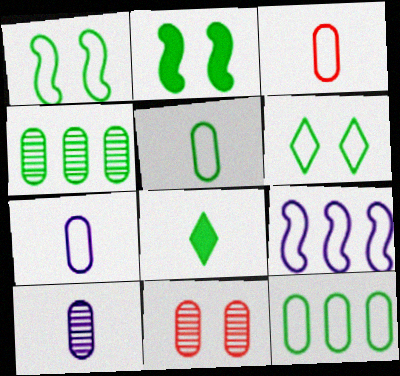[[1, 4, 8], 
[3, 5, 7], 
[3, 6, 9], 
[4, 10, 11], 
[8, 9, 11]]